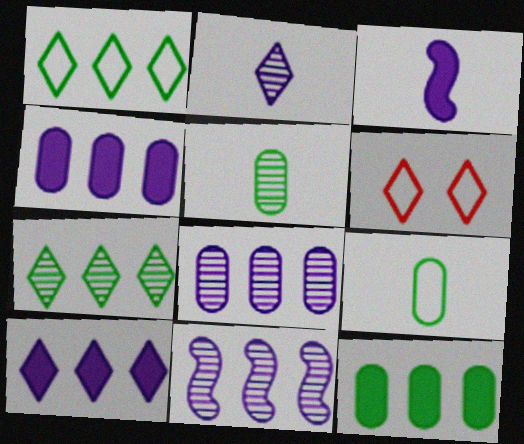[]